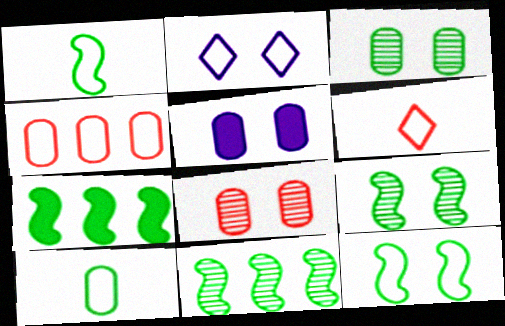[[1, 2, 4], 
[1, 7, 9], 
[5, 6, 11]]